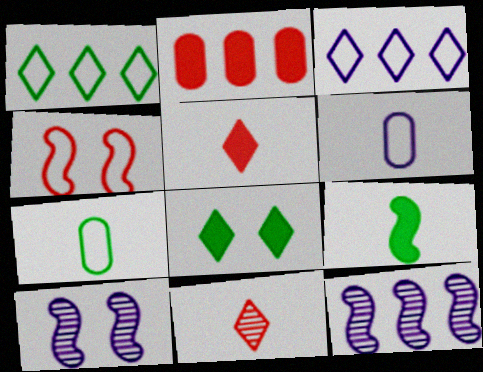[[1, 2, 12], 
[1, 4, 6], 
[2, 4, 11], 
[3, 4, 7], 
[3, 8, 11], 
[4, 9, 12], 
[6, 9, 11]]